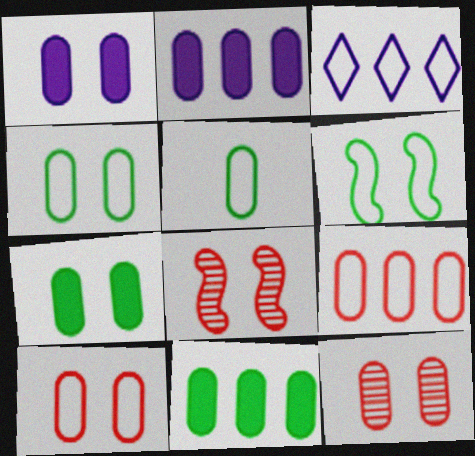[[1, 4, 12], 
[2, 5, 12]]